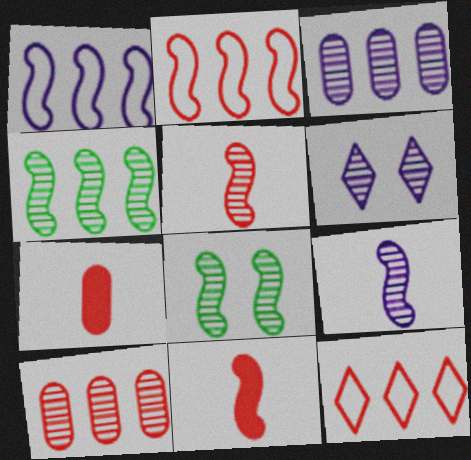[[1, 8, 11], 
[3, 6, 9]]